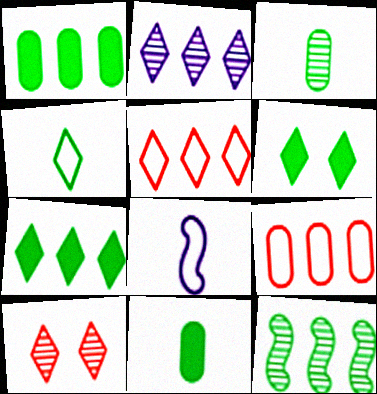[[1, 8, 10], 
[2, 5, 7]]